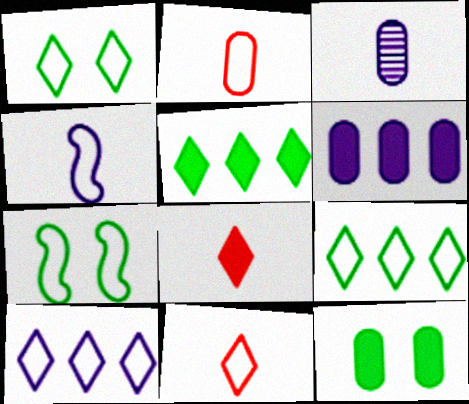[[1, 10, 11], 
[2, 7, 10]]